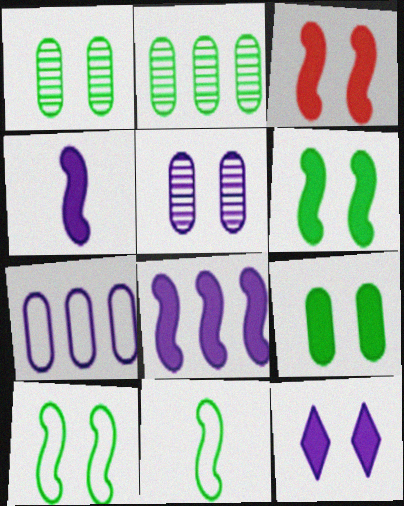[[3, 9, 12]]